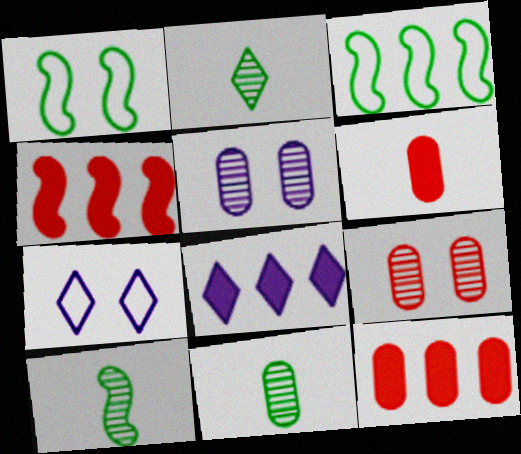[[2, 10, 11], 
[4, 7, 11], 
[7, 10, 12]]